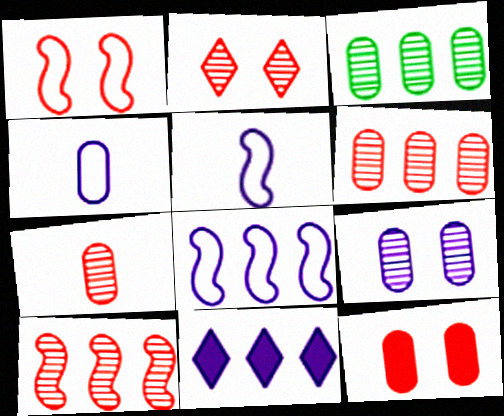[[1, 2, 12], 
[2, 7, 10], 
[3, 4, 12], 
[3, 7, 9], 
[5, 9, 11]]